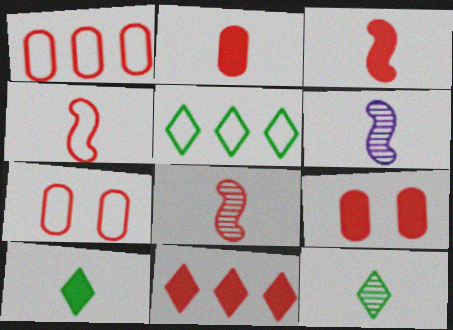[[3, 4, 8], 
[3, 9, 11], 
[5, 6, 9], 
[7, 8, 11]]